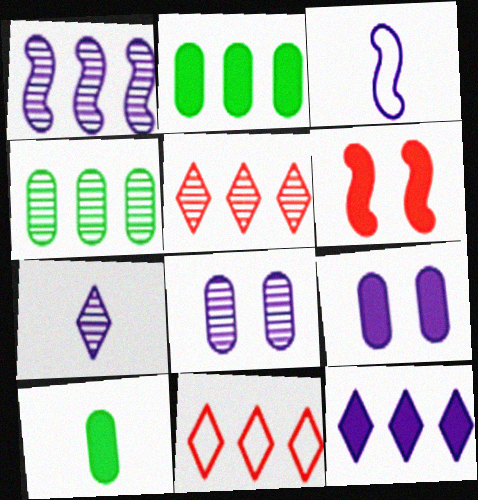[[1, 2, 11], 
[1, 4, 5], 
[1, 7, 8], 
[3, 8, 12], 
[6, 10, 12]]